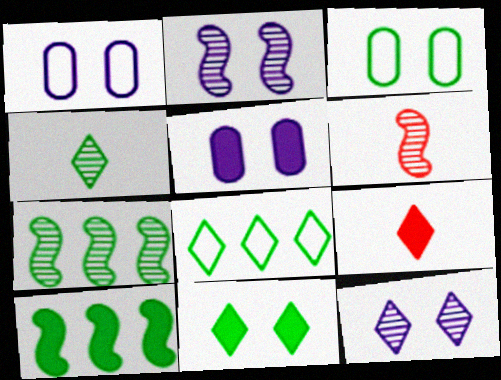[[1, 7, 9], 
[2, 6, 7], 
[3, 4, 10], 
[4, 8, 11], 
[5, 6, 8], 
[5, 9, 10], 
[8, 9, 12]]